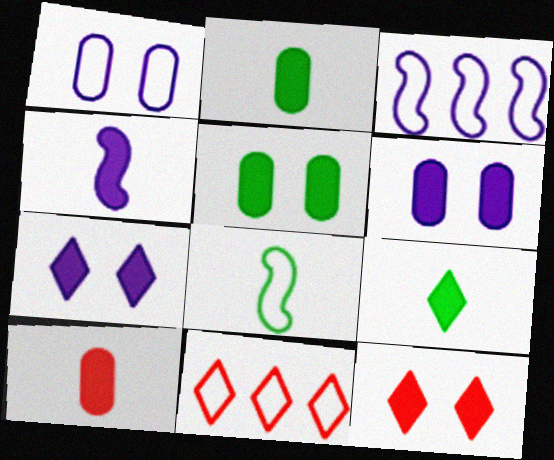[[1, 8, 11], 
[4, 9, 10]]